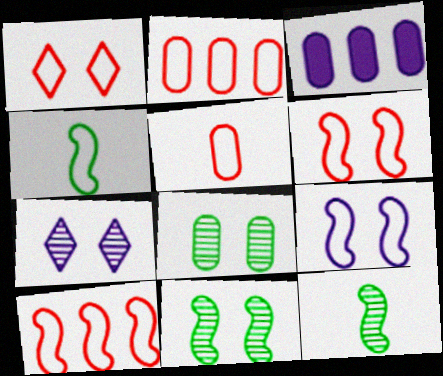[[1, 3, 12], 
[1, 5, 10], 
[3, 5, 8], 
[4, 9, 10]]